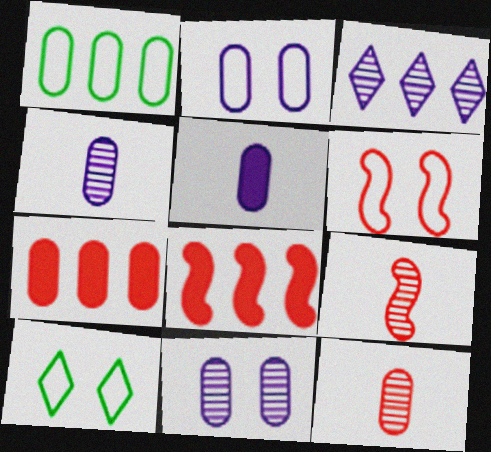[[1, 3, 8], 
[2, 6, 10], 
[4, 8, 10], 
[6, 8, 9]]